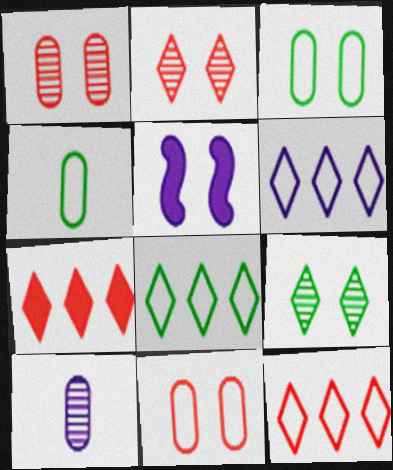[[2, 3, 5], 
[5, 6, 10], 
[5, 9, 11], 
[6, 8, 12]]